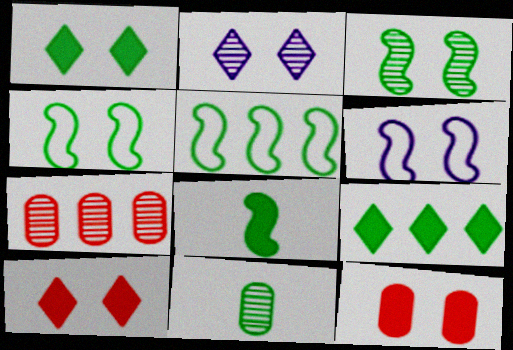[[1, 5, 11], 
[2, 4, 12], 
[3, 5, 8], 
[4, 9, 11]]